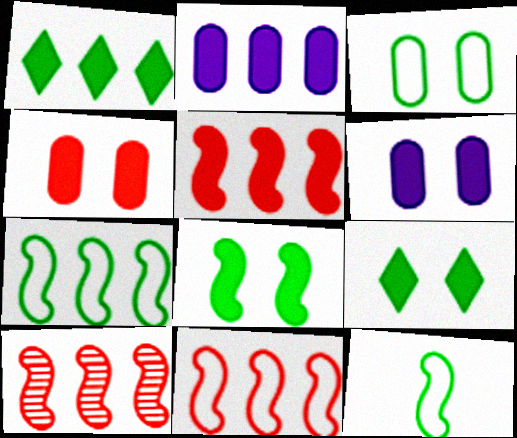[[1, 2, 5], 
[5, 10, 11]]